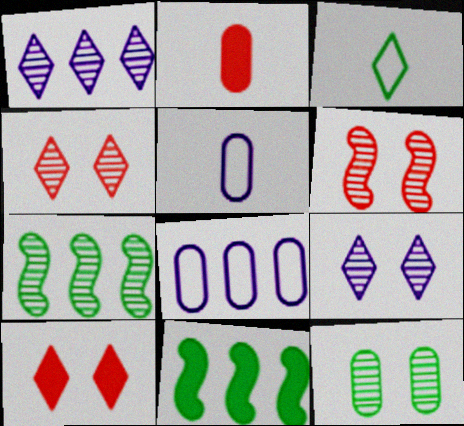[[1, 3, 10], 
[2, 8, 12], 
[3, 11, 12], 
[4, 5, 11], 
[5, 7, 10], 
[6, 9, 12]]